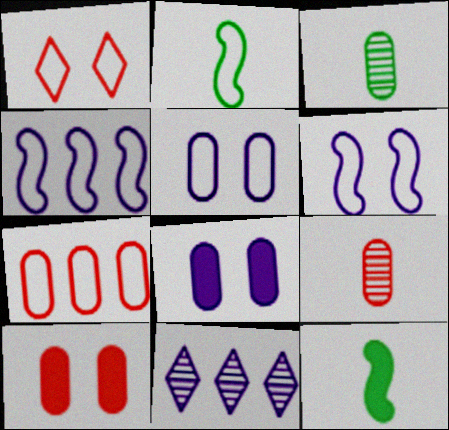[[2, 10, 11], 
[3, 7, 8], 
[7, 9, 10]]